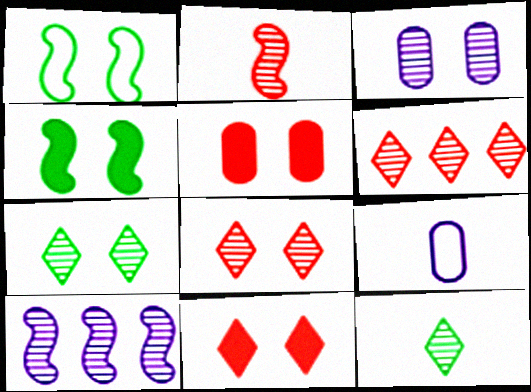[[1, 3, 11], 
[4, 6, 9]]